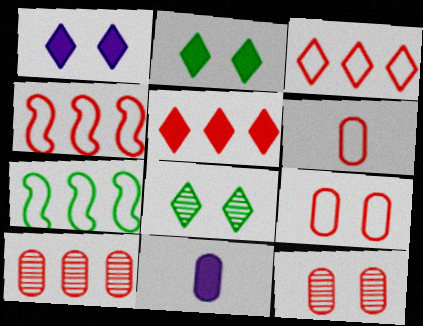[[4, 5, 10], 
[4, 8, 11]]